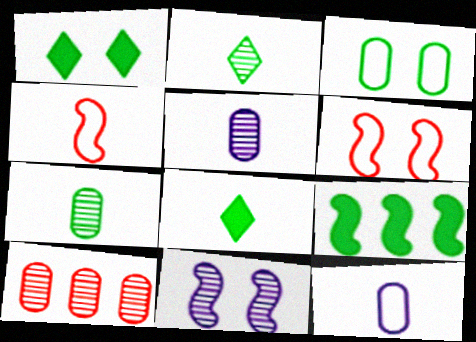[[2, 3, 9], 
[2, 10, 11], 
[4, 5, 8], 
[4, 9, 11]]